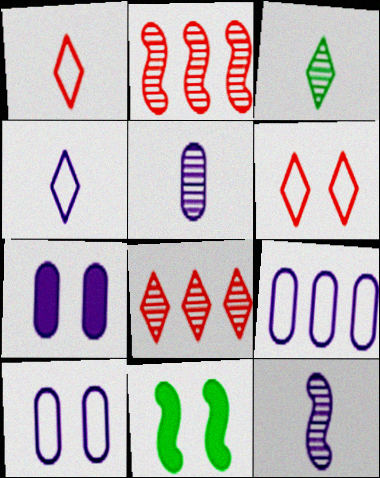[[5, 7, 9]]